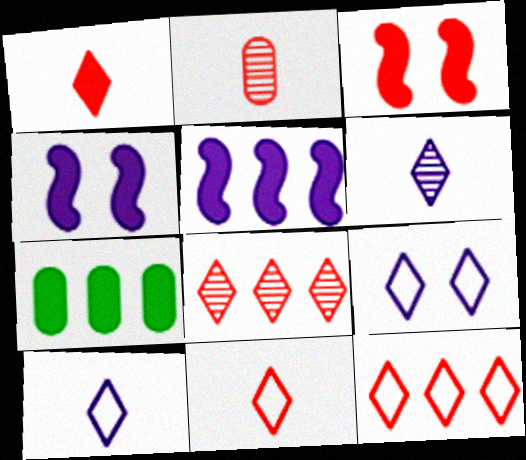[[1, 4, 7], 
[2, 3, 12]]